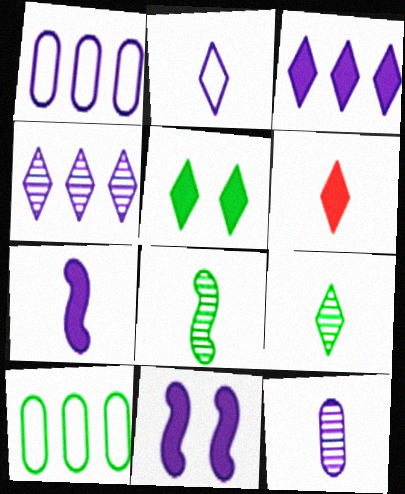[[2, 6, 9], 
[2, 7, 12], 
[3, 5, 6], 
[5, 8, 10]]